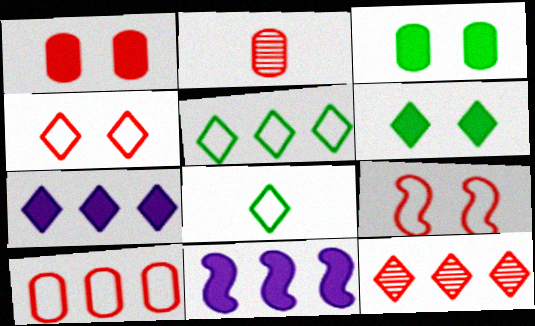[[1, 2, 10], 
[5, 7, 12]]